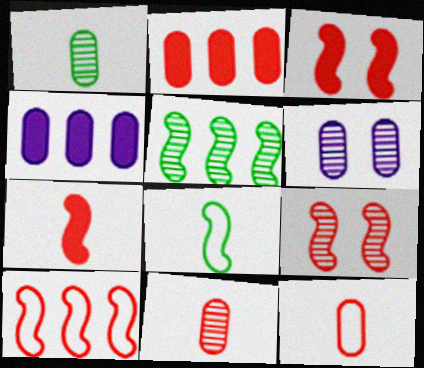[[7, 9, 10]]